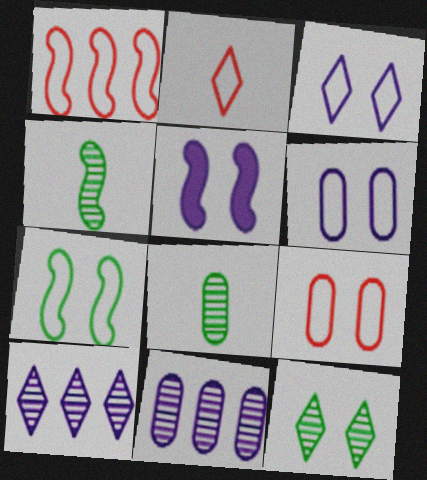[[1, 2, 9], 
[1, 4, 5], 
[3, 7, 9], 
[5, 9, 12]]